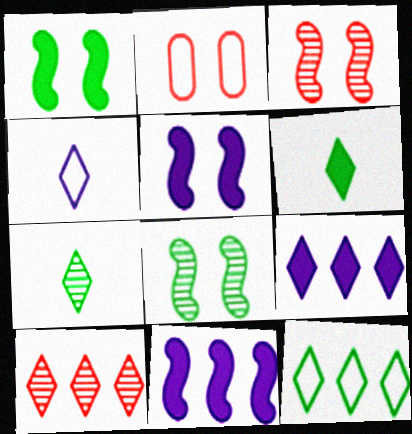[[2, 7, 11], 
[9, 10, 12]]